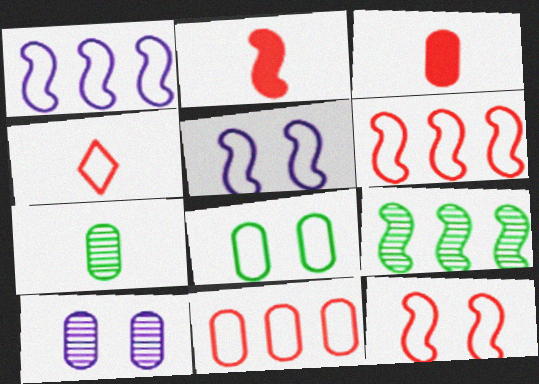[[1, 4, 8], 
[2, 5, 9], 
[4, 11, 12]]